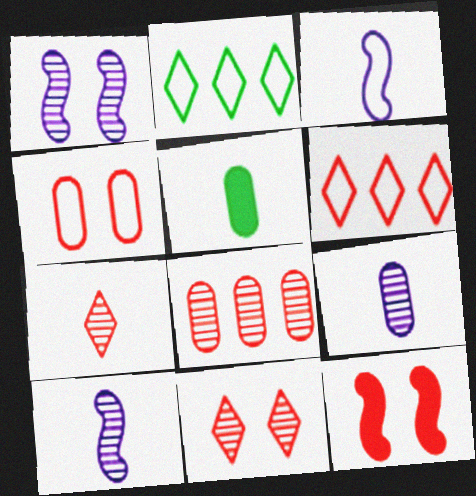[[1, 5, 6], 
[2, 3, 4], 
[2, 9, 12], 
[3, 5, 7], 
[4, 11, 12]]